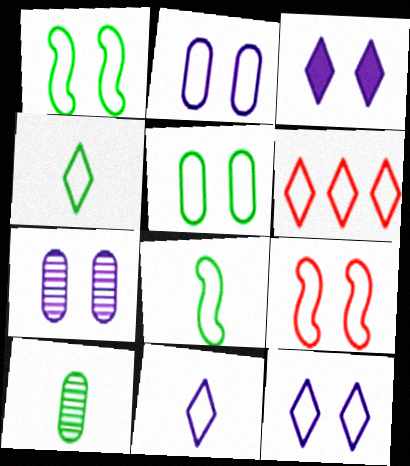[[2, 6, 8], 
[4, 6, 12], 
[5, 9, 12]]